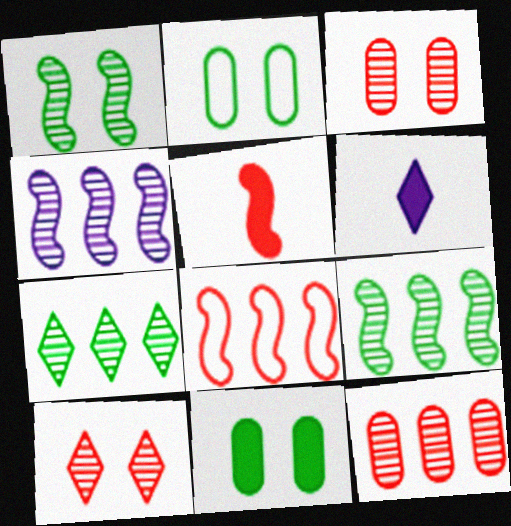[[4, 7, 12]]